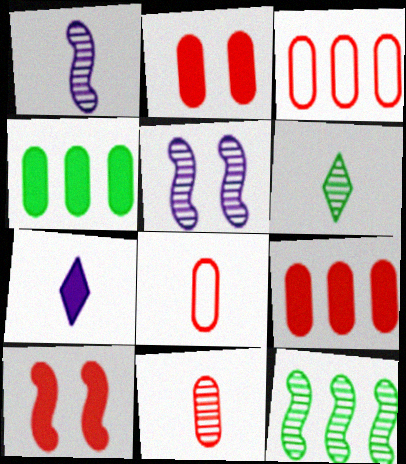[[1, 6, 11], 
[2, 3, 11], 
[4, 7, 10]]